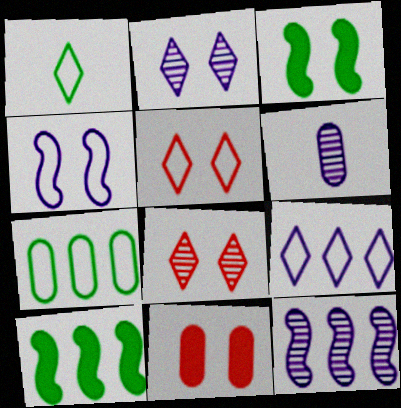[[1, 5, 9], 
[1, 11, 12], 
[2, 6, 12], 
[5, 6, 10], 
[6, 7, 11]]